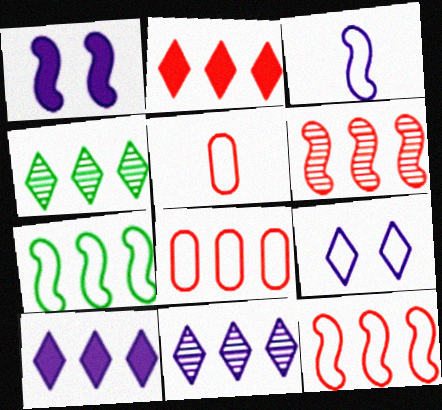[[1, 4, 5], 
[2, 6, 8], 
[5, 7, 9]]